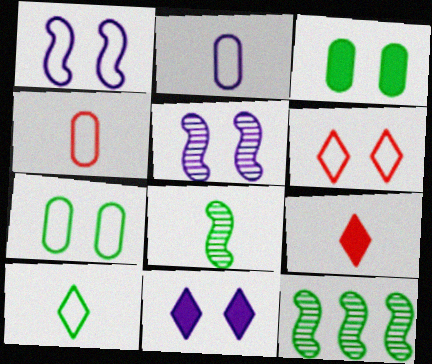[[1, 6, 7], 
[2, 8, 9], 
[3, 5, 6], 
[3, 10, 12], 
[4, 11, 12]]